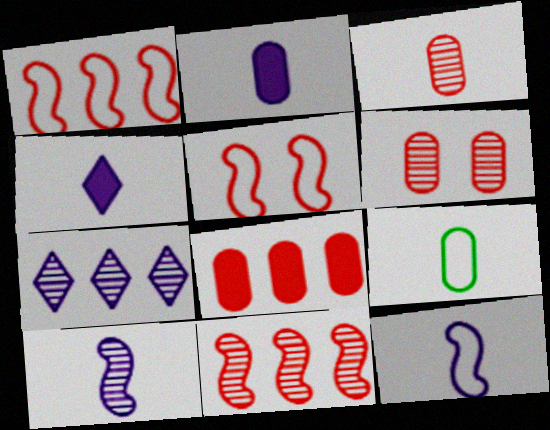[[2, 3, 9]]